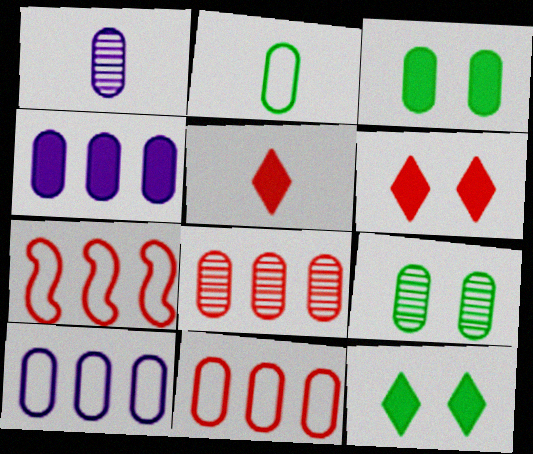[[1, 3, 11], 
[1, 7, 12], 
[1, 8, 9]]